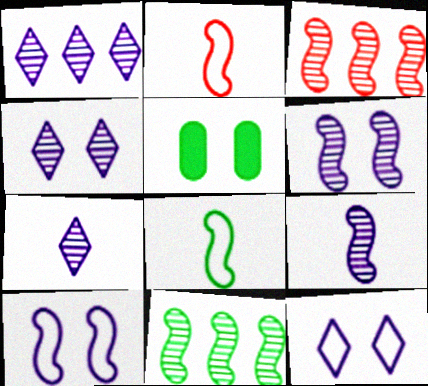[[1, 2, 5], 
[1, 4, 7]]